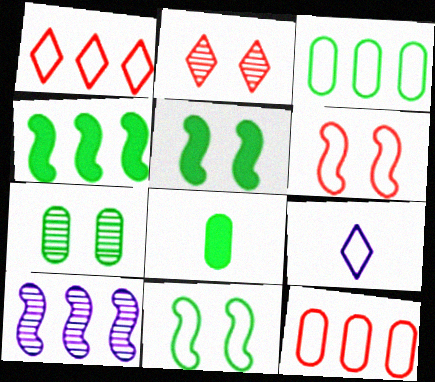[[3, 6, 9], 
[3, 7, 8], 
[9, 11, 12]]